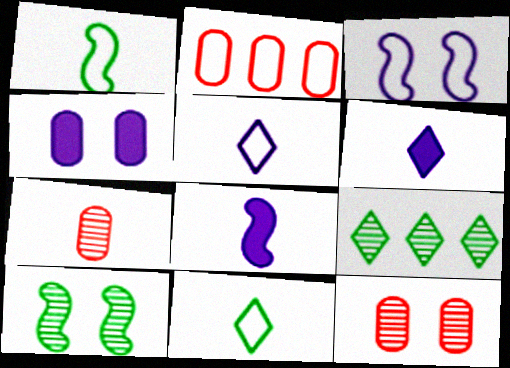[[1, 6, 7], 
[2, 3, 11], 
[2, 6, 10], 
[7, 8, 11]]